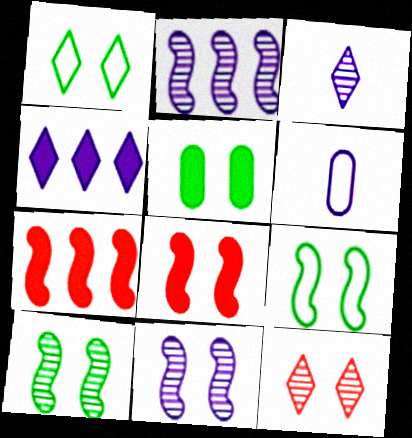[[1, 5, 10], 
[4, 6, 11], 
[8, 9, 11]]